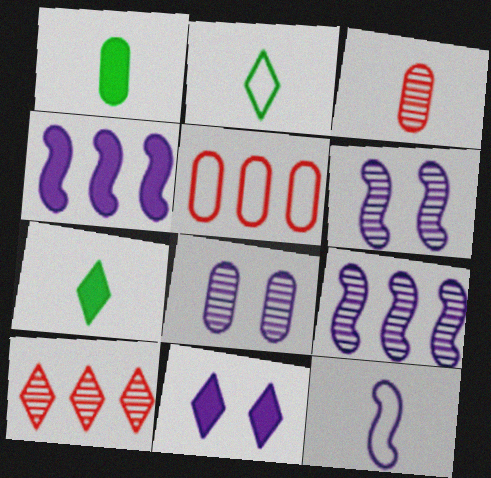[[1, 5, 8], 
[2, 10, 11], 
[3, 7, 12], 
[4, 6, 12], 
[5, 6, 7]]